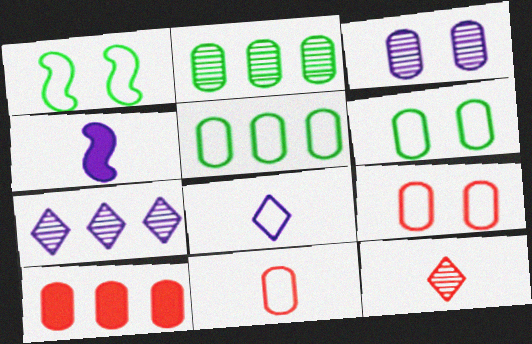[]